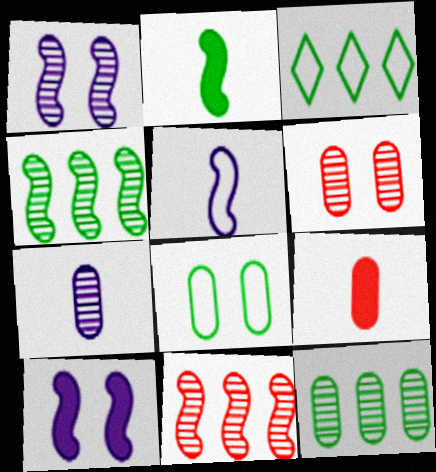[[1, 3, 9], 
[6, 7, 12]]